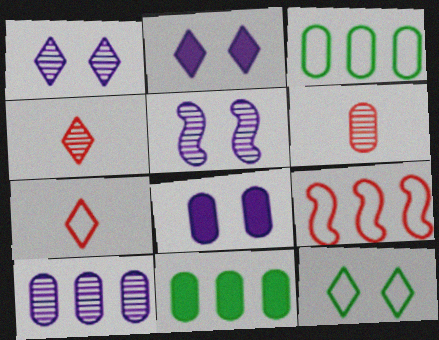[[3, 6, 8], 
[5, 7, 11]]